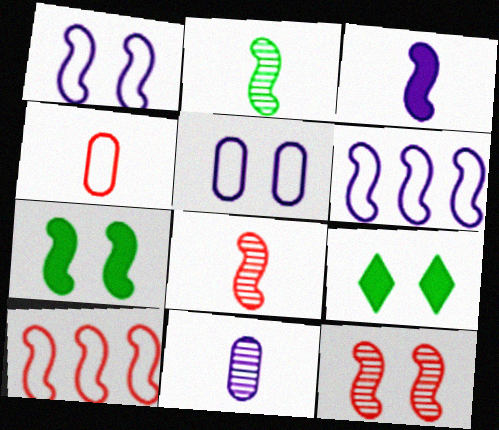[[1, 7, 12], 
[5, 9, 12], 
[6, 7, 8], 
[9, 10, 11]]